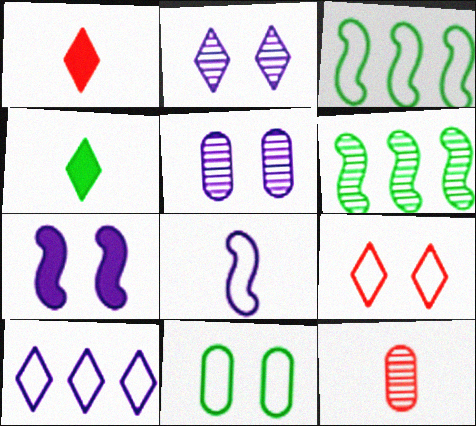[[1, 3, 5], 
[2, 6, 12], 
[4, 6, 11], 
[4, 8, 12]]